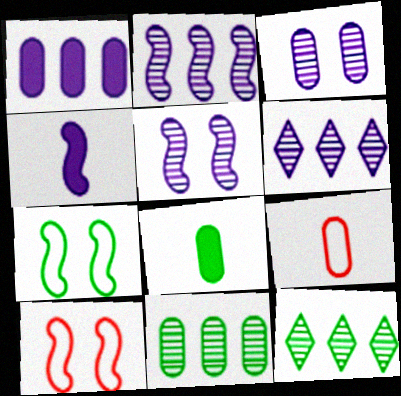[[6, 8, 10], 
[7, 8, 12]]